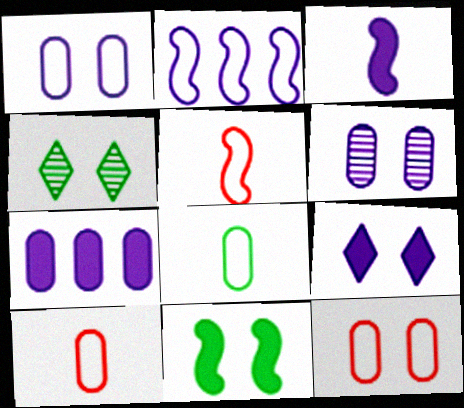[[3, 7, 9], 
[4, 5, 7]]